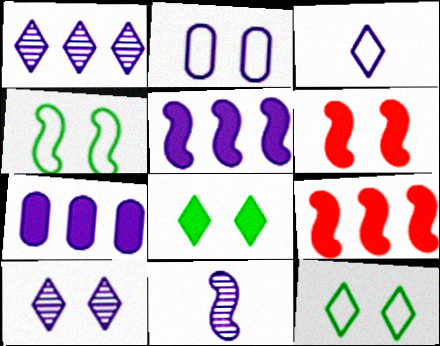[[4, 9, 11]]